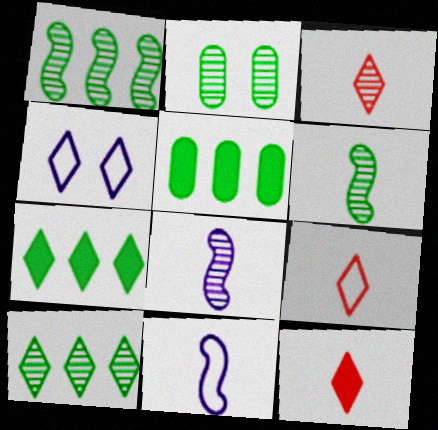[[2, 6, 10], 
[3, 4, 7], 
[3, 9, 12], 
[4, 10, 12]]